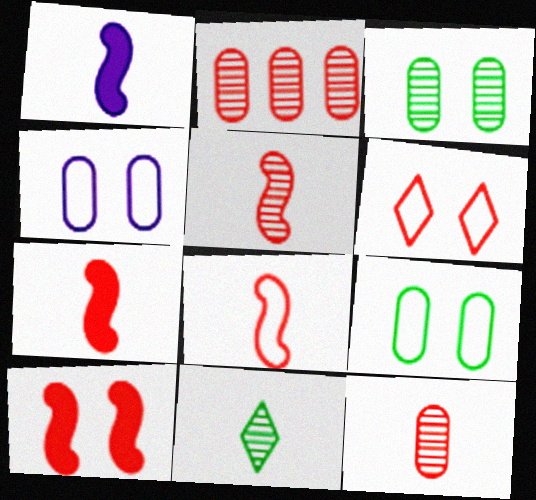[[2, 6, 7], 
[5, 7, 8]]